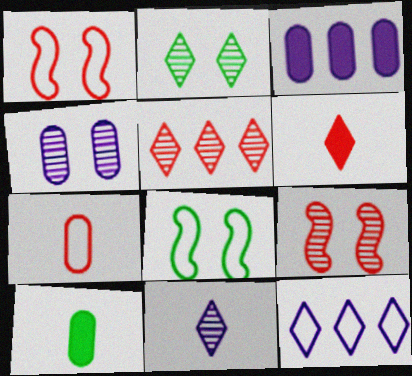[[2, 4, 9], 
[2, 5, 11], 
[2, 6, 12], 
[7, 8, 12], 
[9, 10, 12]]